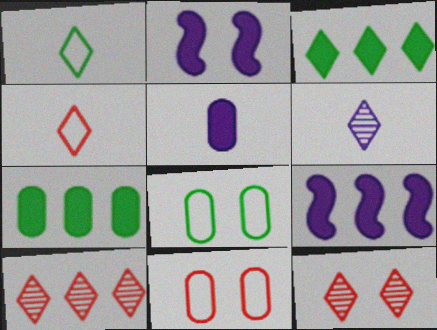[[2, 8, 12]]